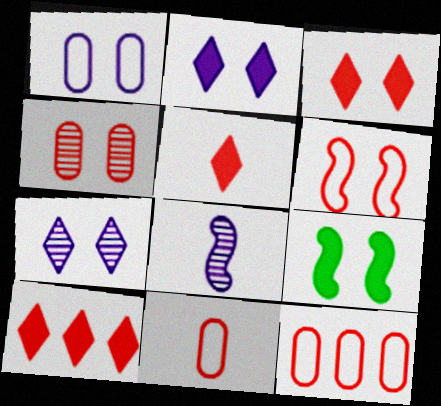[[3, 4, 6], 
[3, 5, 10]]